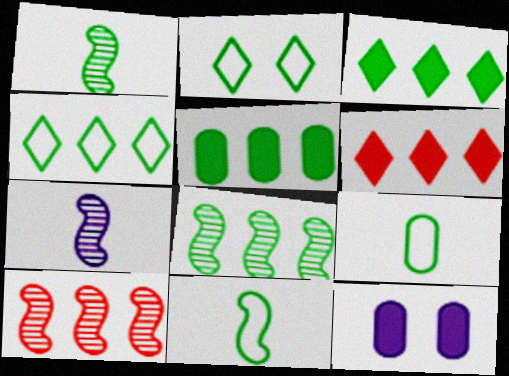[[1, 2, 5], 
[4, 5, 8]]